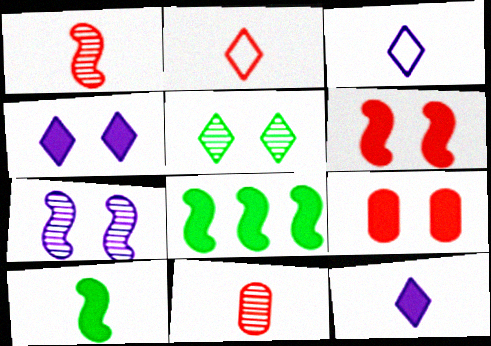[[3, 10, 11], 
[8, 9, 12]]